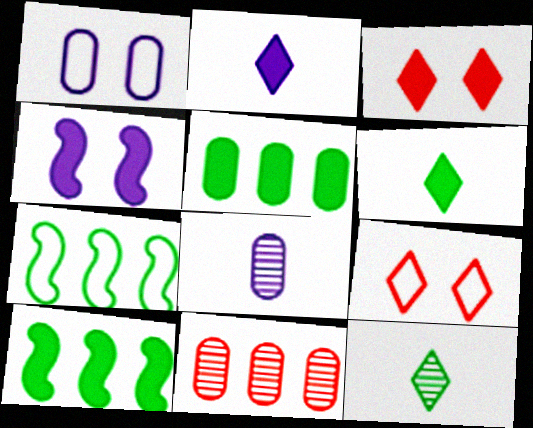[[3, 7, 8], 
[8, 9, 10]]